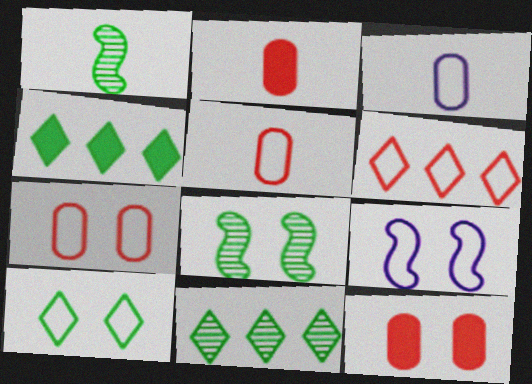[[2, 9, 11], 
[7, 9, 10]]